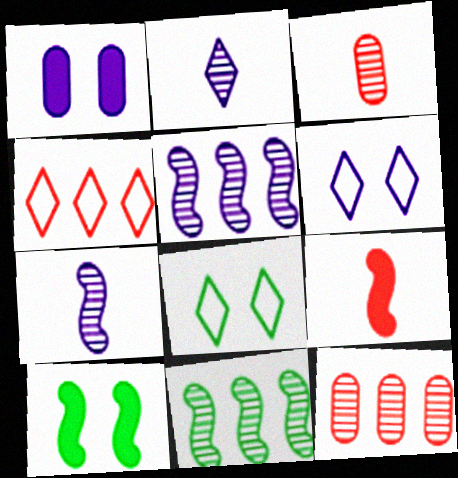[]